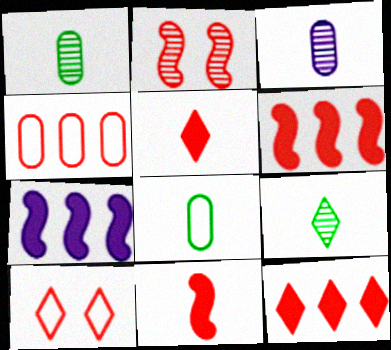[[1, 7, 10], 
[2, 4, 5]]